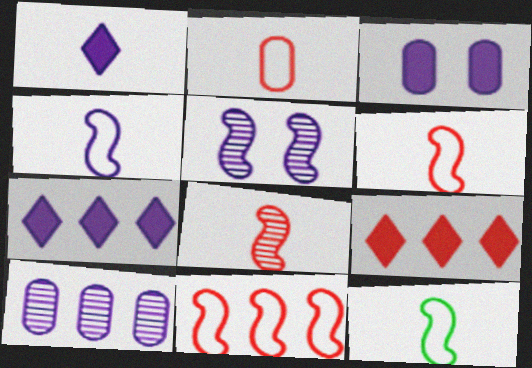[[4, 6, 12]]